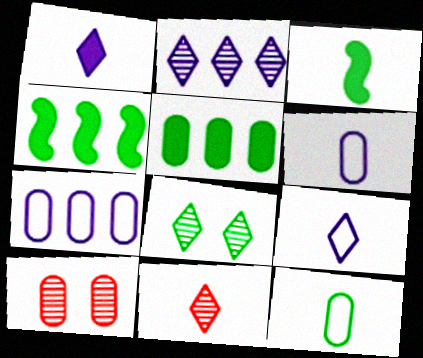[[2, 8, 11], 
[3, 6, 11], 
[4, 8, 12], 
[4, 9, 10], 
[5, 6, 10]]